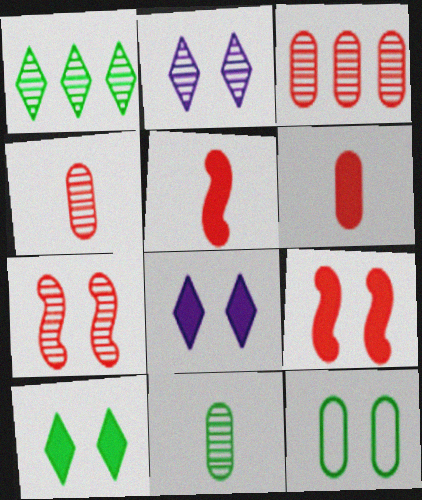[[2, 9, 12], 
[7, 8, 12]]